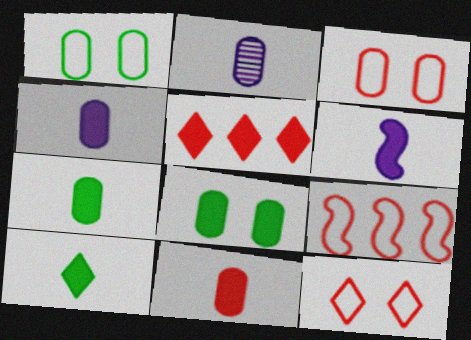[[4, 7, 11], 
[5, 6, 8], 
[6, 10, 11]]